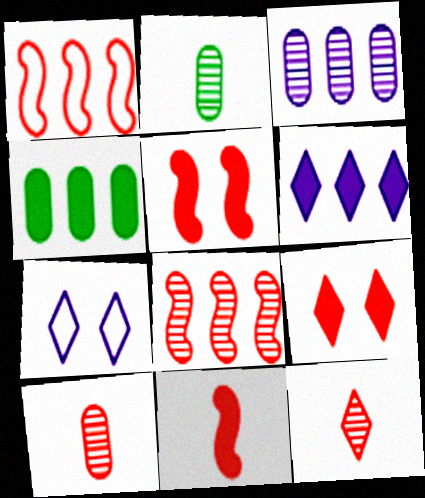[[1, 9, 10]]